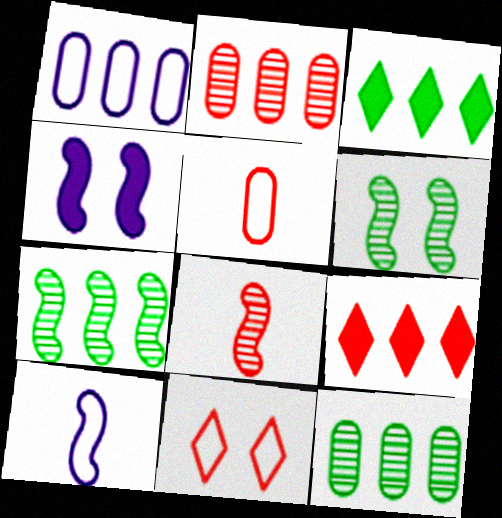[[1, 7, 9]]